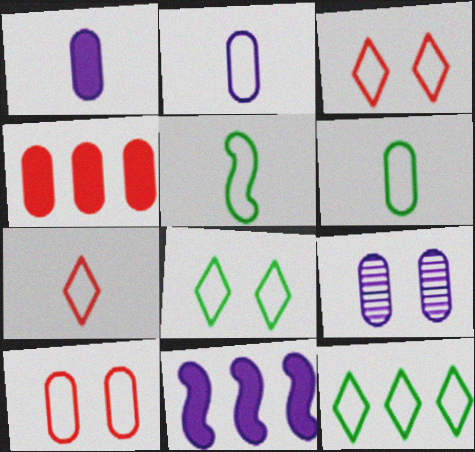[[2, 5, 7], 
[4, 6, 9]]